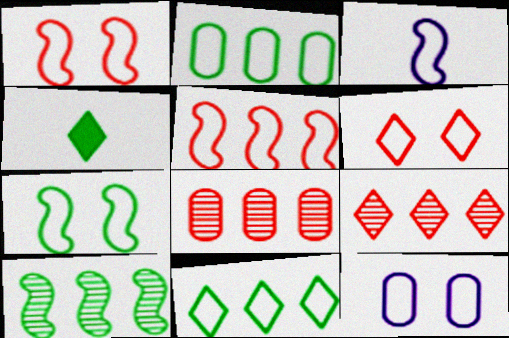[[2, 3, 6], 
[3, 5, 7], 
[6, 7, 12]]